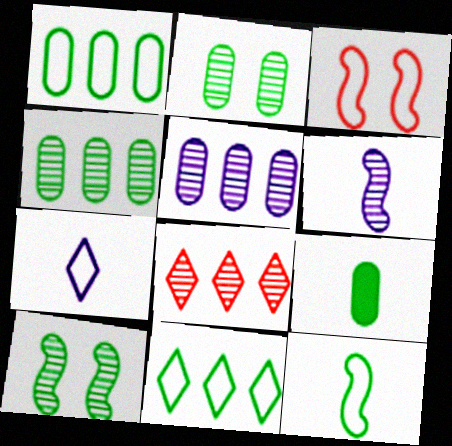[[1, 2, 9], 
[1, 3, 7], 
[2, 6, 8], 
[9, 10, 11]]